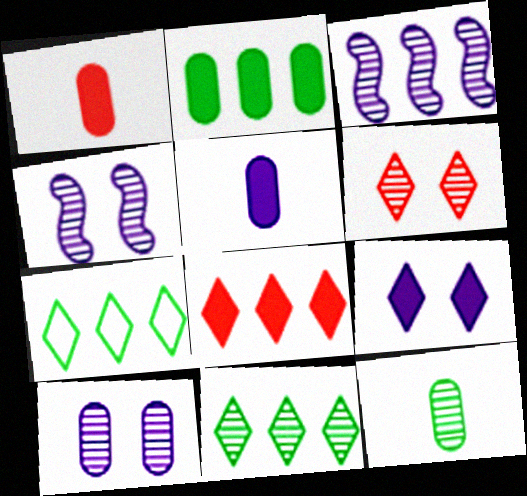[[1, 4, 7], 
[3, 6, 12]]